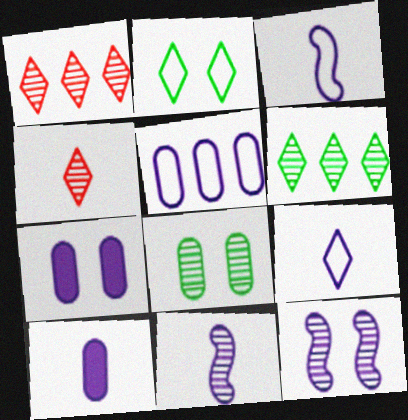[[1, 8, 11], 
[9, 10, 11]]